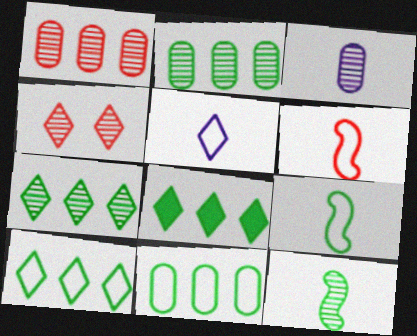[[4, 5, 8], 
[7, 8, 10]]